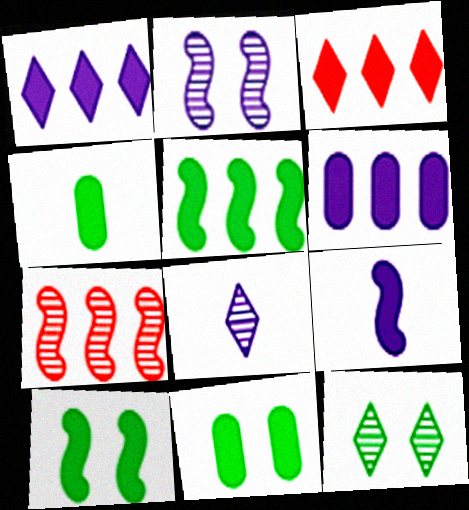[[3, 5, 6], 
[3, 9, 11]]